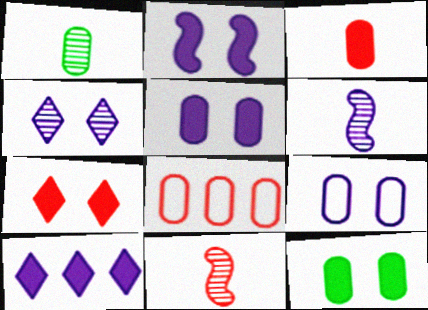[[1, 5, 8], 
[2, 4, 9], 
[2, 7, 12], 
[6, 9, 10], 
[7, 8, 11]]